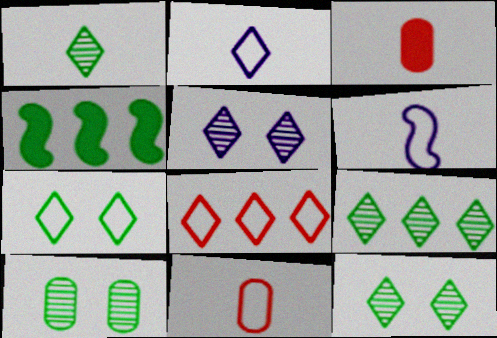[[1, 3, 6], 
[1, 9, 12], 
[2, 7, 8], 
[4, 5, 11]]